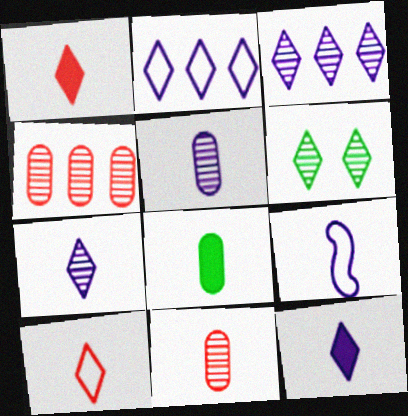[[1, 2, 6], 
[5, 9, 12]]